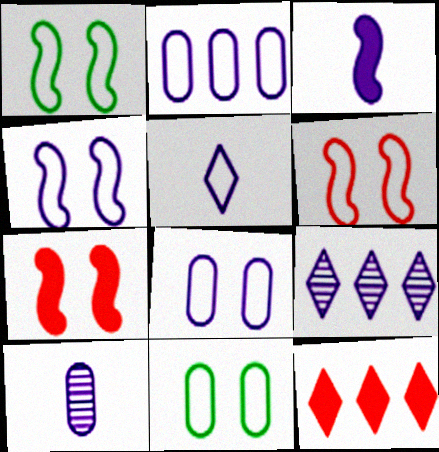[[1, 4, 6], 
[1, 10, 12], 
[2, 4, 5], 
[3, 5, 10], 
[3, 8, 9]]